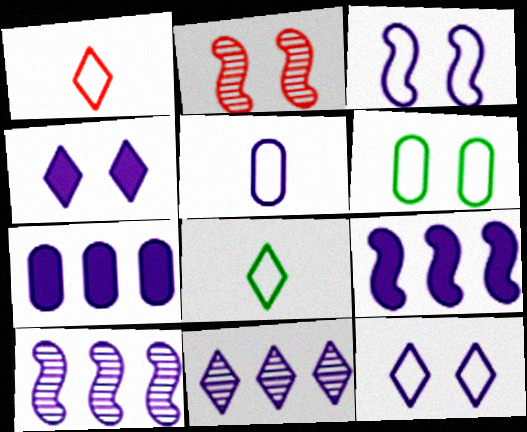[[2, 4, 6], 
[2, 7, 8], 
[4, 5, 10]]